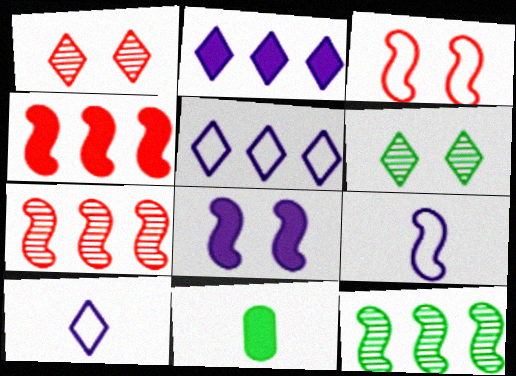[]